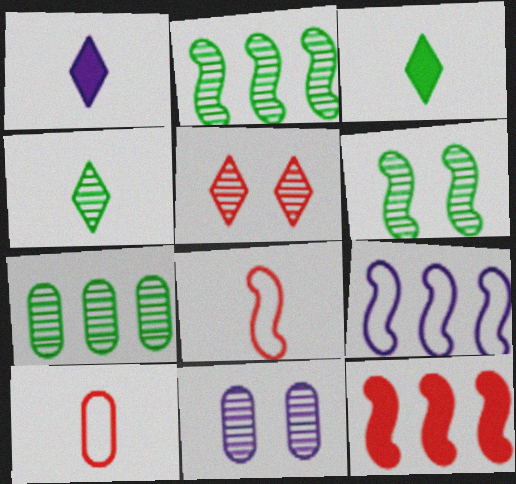[[1, 9, 11], 
[2, 9, 12], 
[4, 6, 7], 
[5, 6, 11], 
[5, 10, 12]]